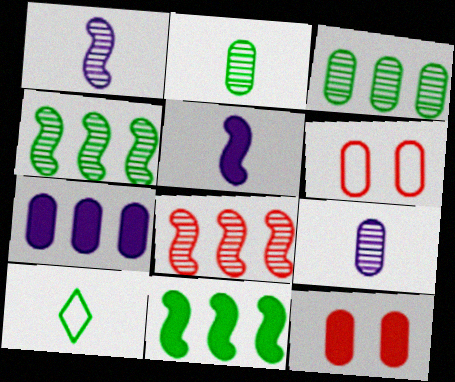[[2, 6, 7]]